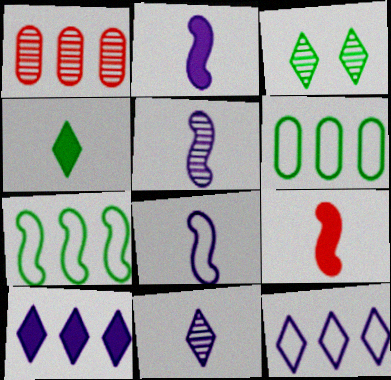[[1, 3, 5], 
[1, 7, 10], 
[2, 5, 8]]